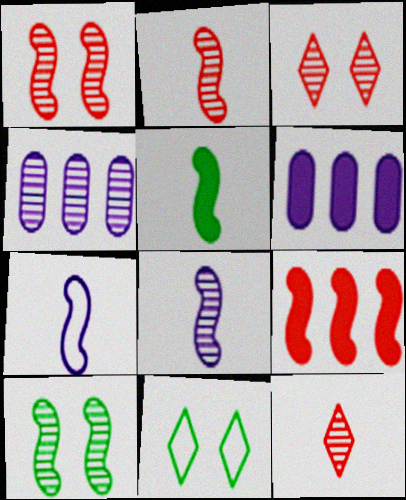[[2, 5, 7], 
[2, 6, 11], 
[4, 10, 12], 
[7, 9, 10]]